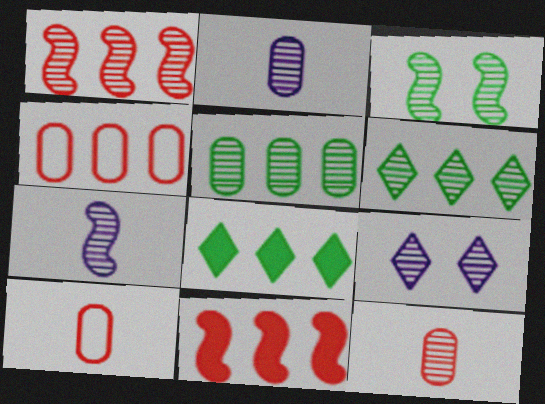[[1, 3, 7]]